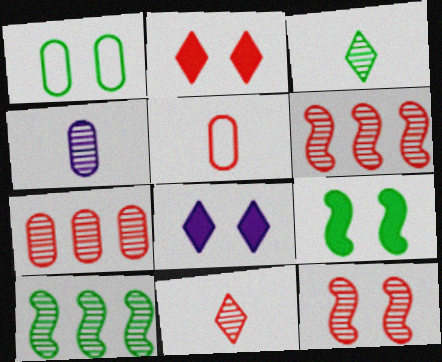[[1, 8, 12], 
[2, 5, 6], 
[5, 8, 10], 
[7, 11, 12]]